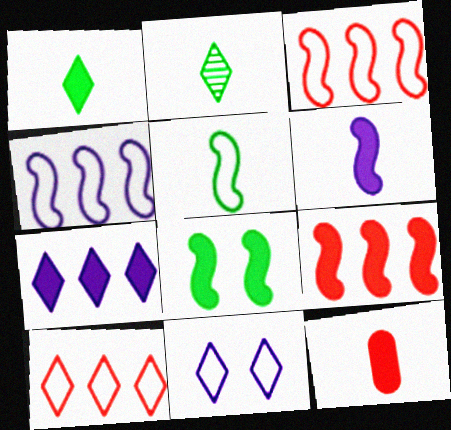[[1, 6, 12], 
[6, 8, 9], 
[7, 8, 12]]